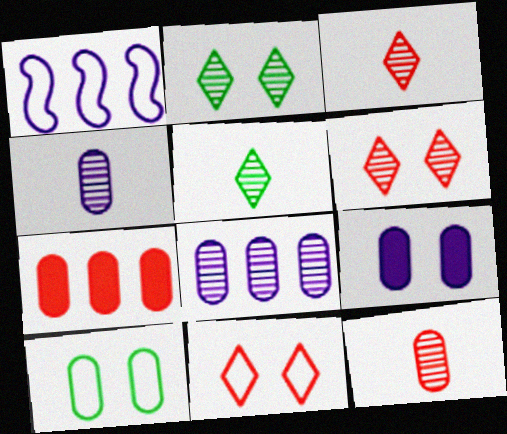[[4, 7, 10]]